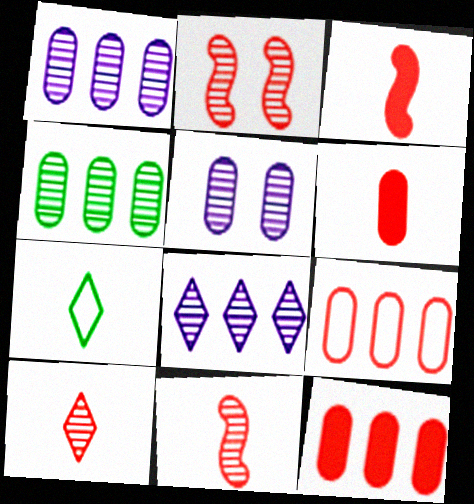[]